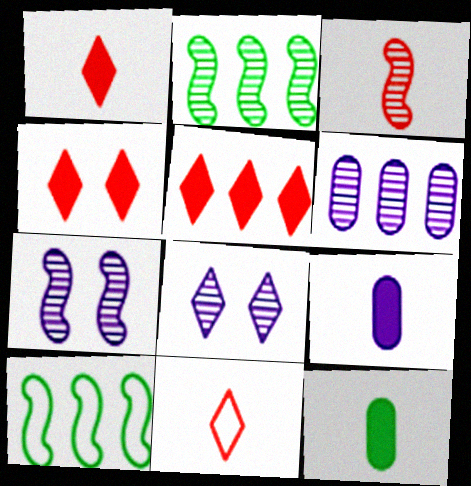[[1, 4, 5], 
[2, 3, 7], 
[5, 6, 10]]